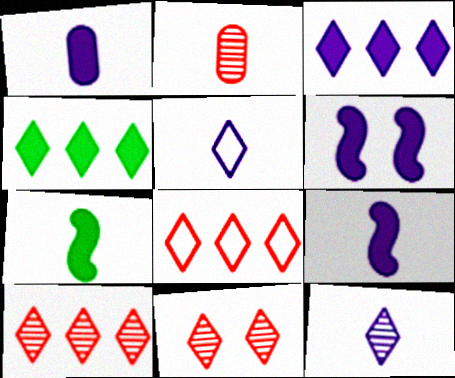[[1, 3, 6], 
[2, 5, 7], 
[4, 5, 11]]